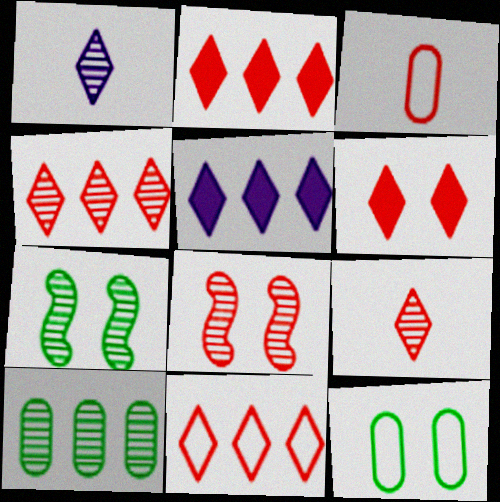[[1, 8, 10], 
[2, 3, 8], 
[2, 4, 11], 
[3, 5, 7], 
[6, 9, 11]]